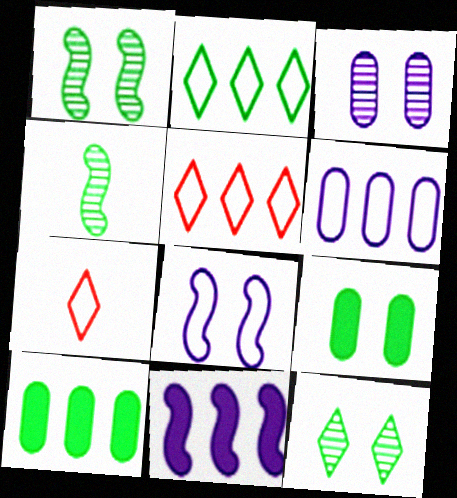[[2, 4, 9]]